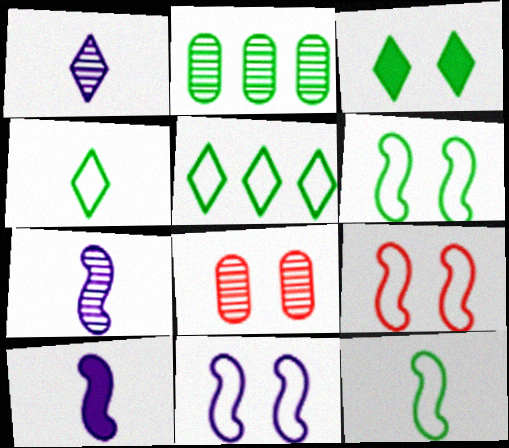[[2, 3, 12], 
[3, 8, 11], 
[5, 8, 10], 
[6, 9, 11]]